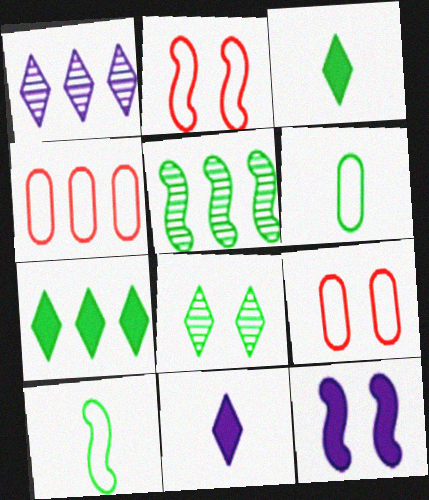[[5, 9, 11], 
[8, 9, 12]]